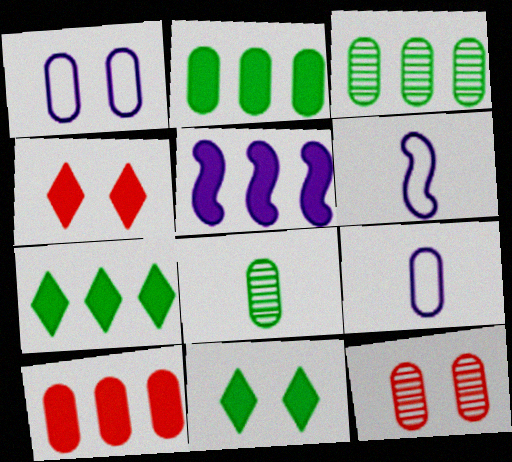[[1, 8, 10], 
[2, 9, 12], 
[3, 4, 6], 
[5, 7, 10], 
[6, 7, 12]]